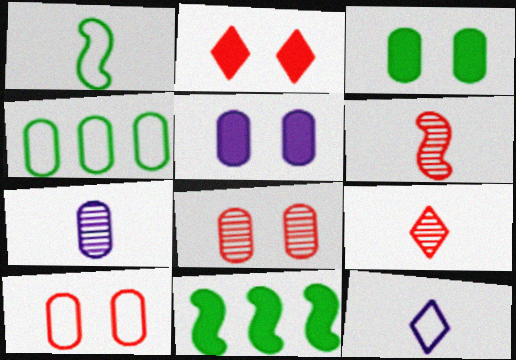[[8, 11, 12]]